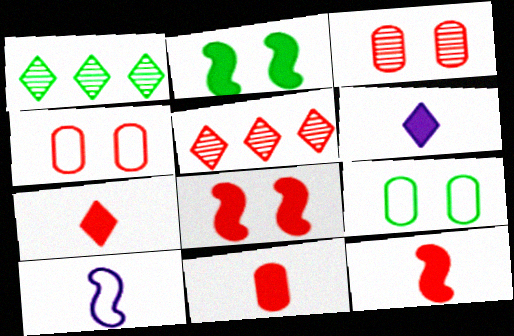[[4, 5, 12], 
[7, 11, 12]]